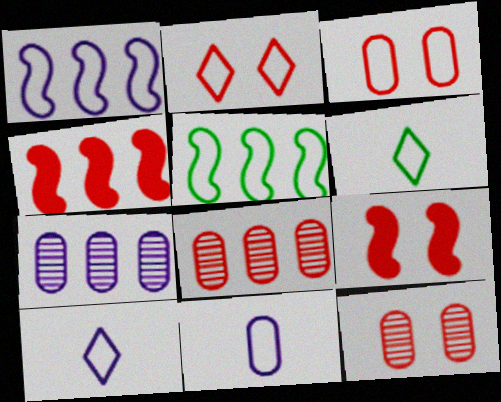[[1, 3, 6], 
[2, 5, 11], 
[2, 9, 12], 
[3, 5, 10], 
[6, 7, 9]]